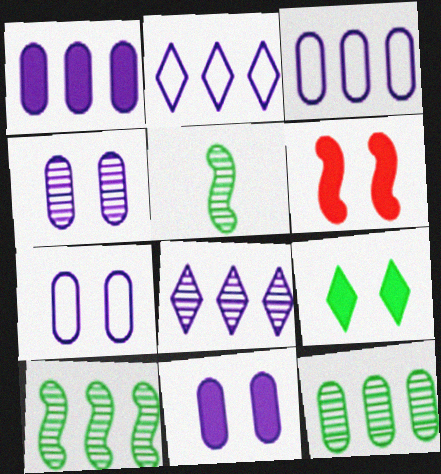[[4, 7, 11], 
[6, 9, 11]]